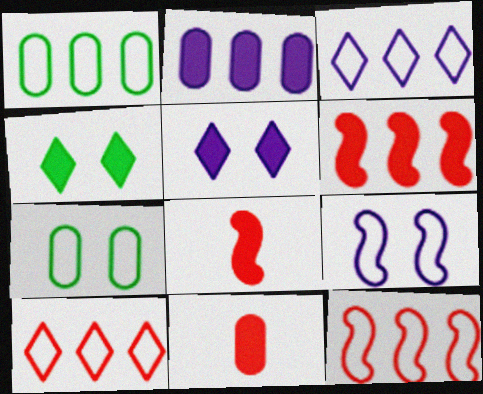[[1, 3, 12], 
[2, 4, 8]]